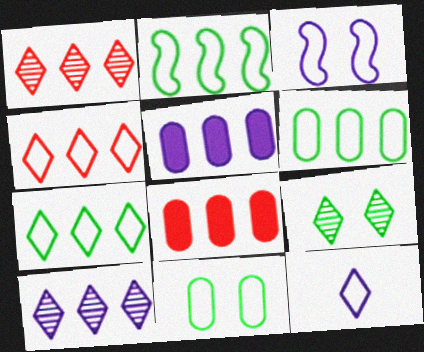[[1, 2, 5], 
[2, 6, 7], 
[2, 8, 10]]